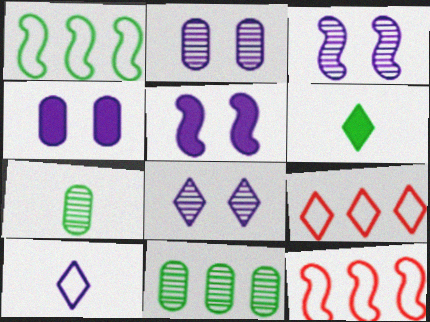[[2, 3, 8], 
[2, 6, 12], 
[5, 7, 9], 
[6, 8, 9]]